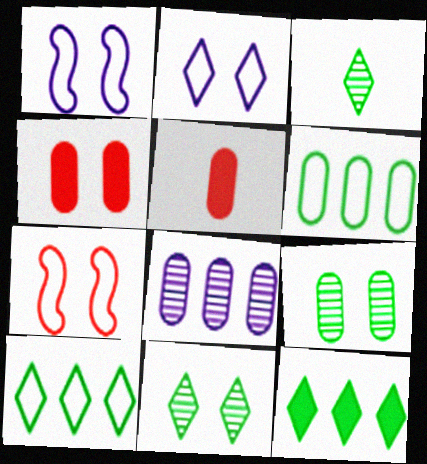[[1, 4, 11]]